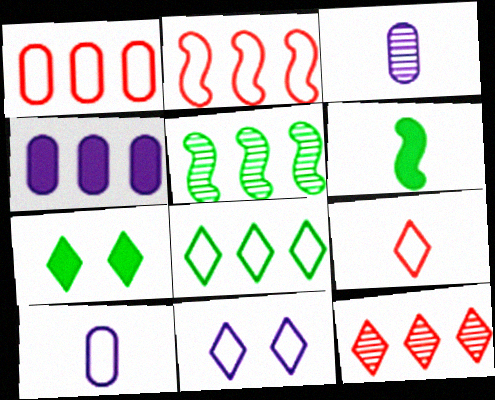[[2, 3, 7], 
[3, 6, 9], 
[8, 9, 11]]